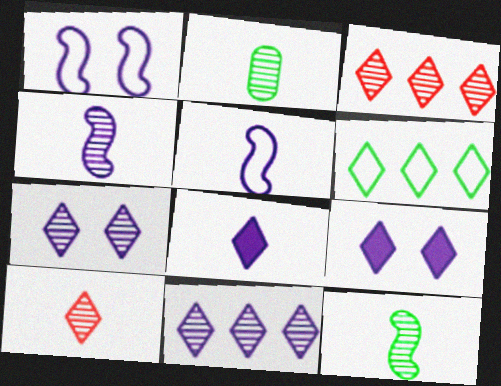[[2, 4, 10], 
[6, 9, 10]]